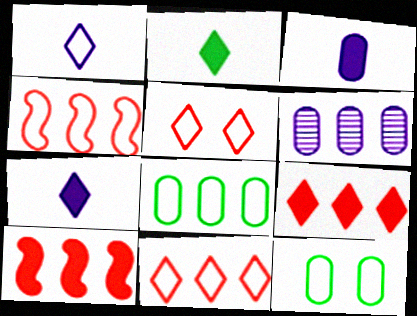[[1, 4, 12]]